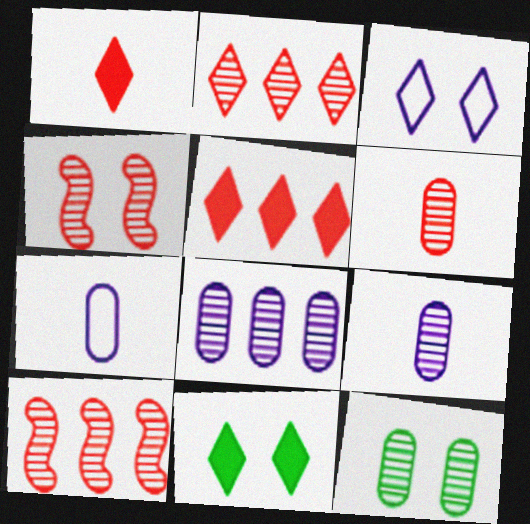[[2, 4, 6], 
[6, 8, 12], 
[7, 10, 11]]